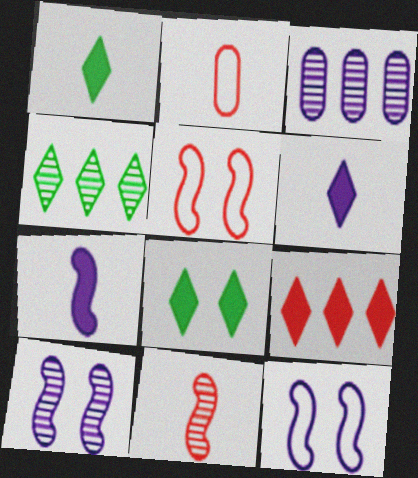[[1, 3, 5], 
[3, 6, 12], 
[6, 8, 9]]